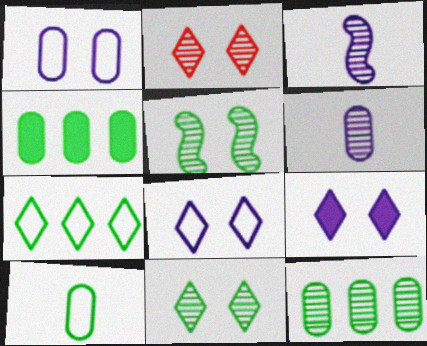[[2, 3, 12]]